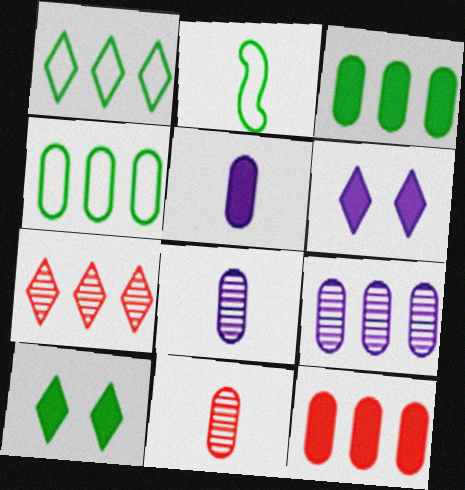[[4, 9, 12]]